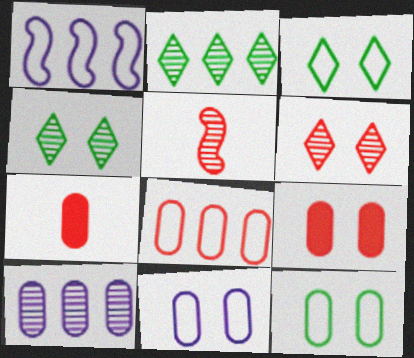[[1, 4, 7], 
[4, 5, 10], 
[7, 10, 12]]